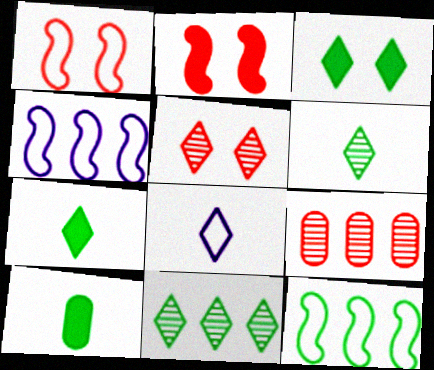[[4, 5, 10]]